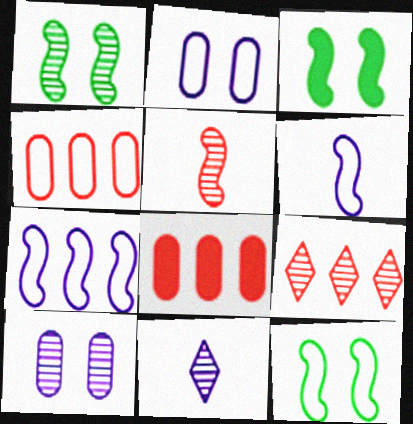[[1, 3, 12], 
[3, 4, 11], 
[3, 5, 7], 
[8, 11, 12]]